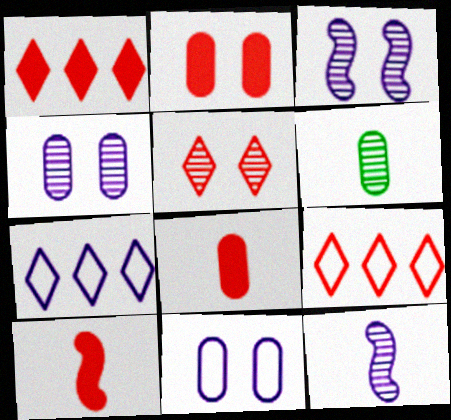[[1, 2, 10]]